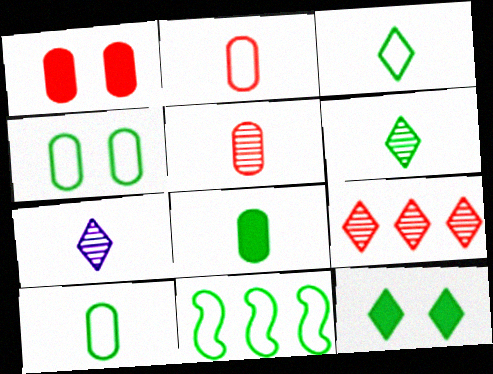[[1, 7, 11], 
[3, 4, 11]]